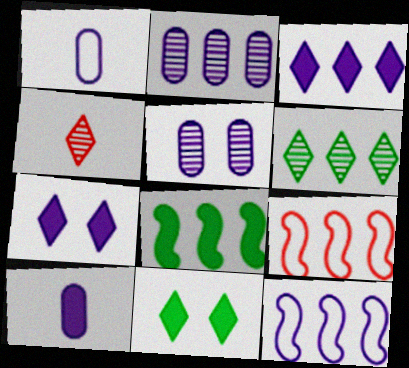[[2, 3, 12]]